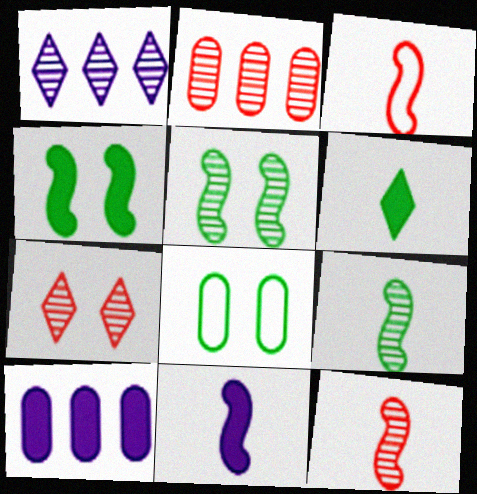[[2, 7, 12], 
[3, 9, 11]]